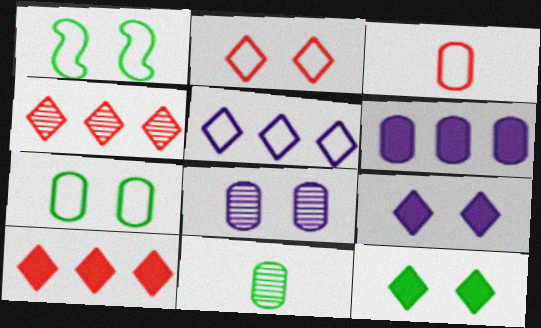[[1, 3, 5]]